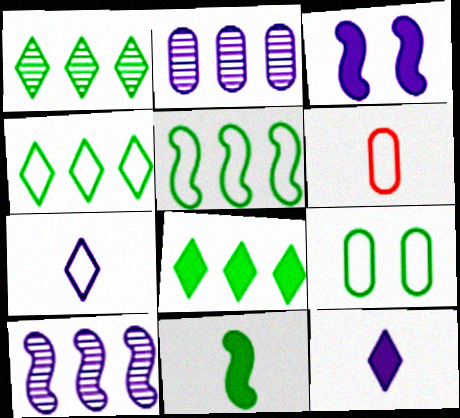[[1, 3, 6], 
[1, 4, 8], 
[1, 9, 11], 
[2, 3, 7]]